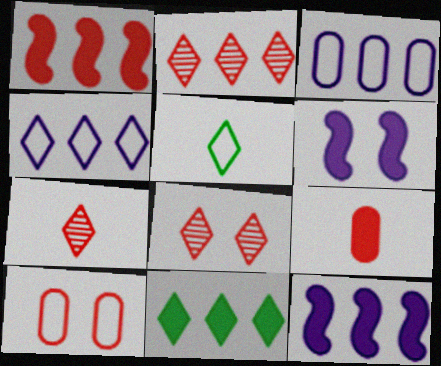[[1, 7, 10], 
[2, 4, 11], 
[2, 7, 8], 
[6, 9, 11]]